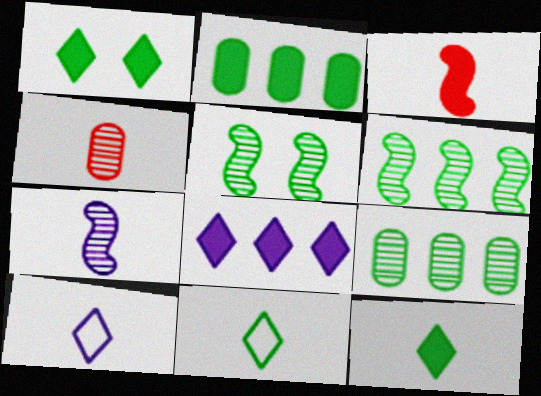[[2, 5, 11]]